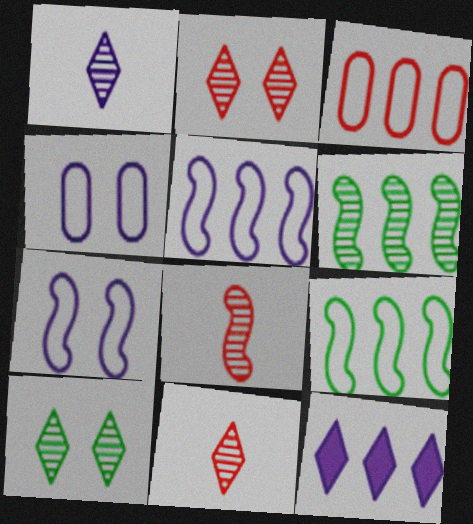[[3, 6, 12]]